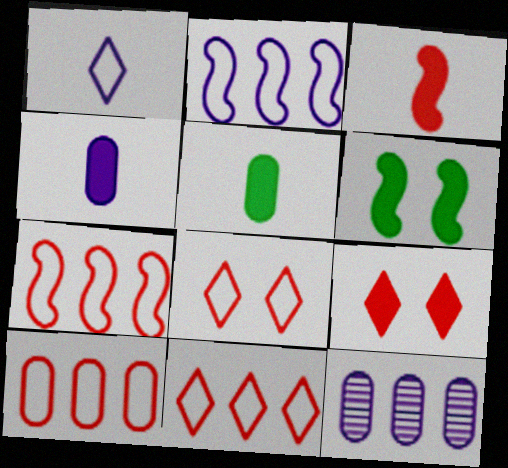[[7, 10, 11]]